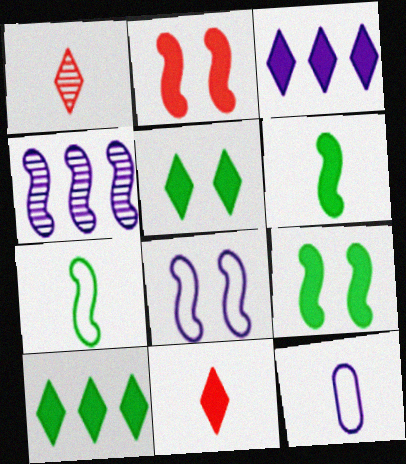[[1, 6, 12], 
[2, 4, 7], 
[3, 5, 11]]